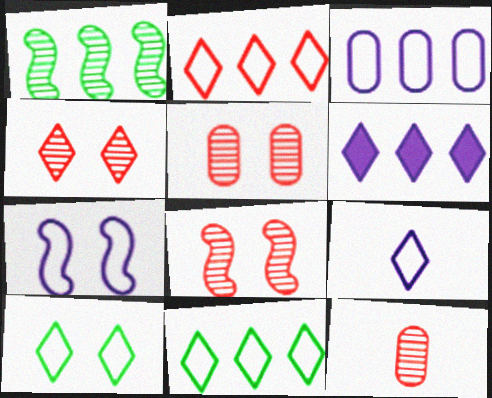[[2, 9, 10], 
[3, 7, 9], 
[4, 5, 8]]